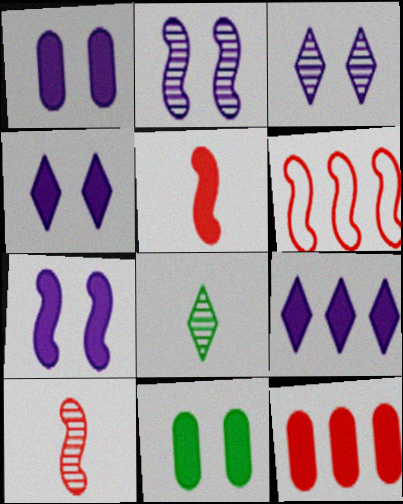[[1, 4, 7], 
[1, 6, 8], 
[5, 9, 11]]